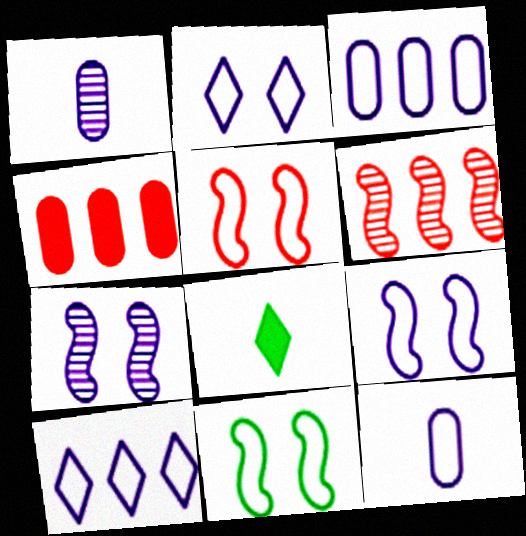[[5, 9, 11], 
[9, 10, 12]]